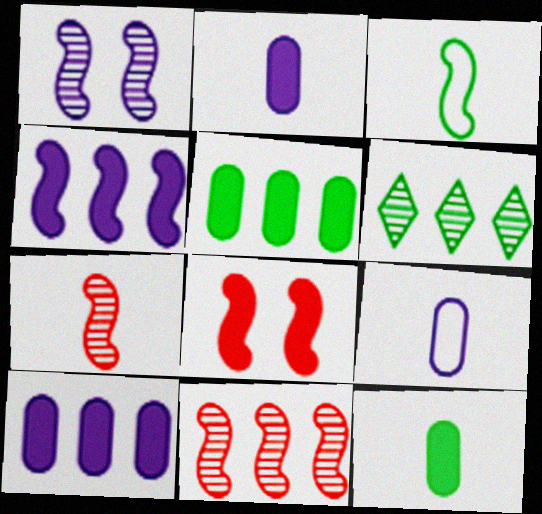[[6, 8, 9]]